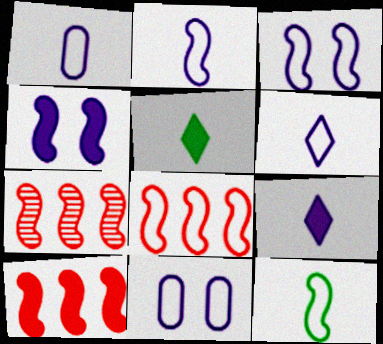[[1, 2, 6], 
[3, 8, 12], 
[4, 7, 12], 
[5, 7, 11], 
[7, 8, 10]]